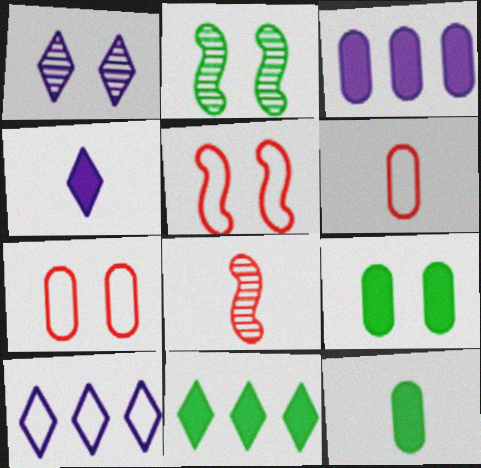[[1, 4, 10], 
[1, 5, 9], 
[8, 9, 10]]